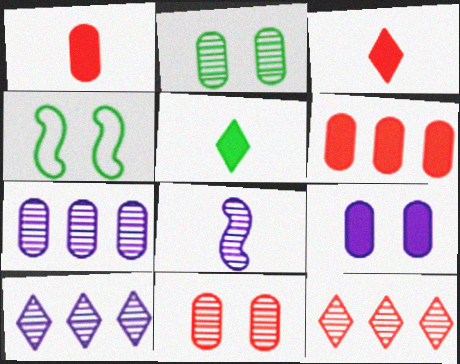[[1, 4, 10], 
[2, 8, 12], 
[3, 4, 7]]